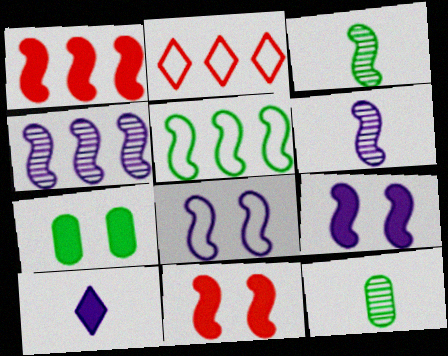[[1, 3, 8], 
[1, 4, 5], 
[1, 7, 10], 
[2, 6, 7], 
[2, 9, 12], 
[5, 6, 11]]